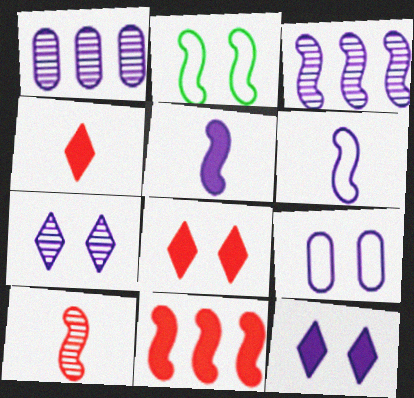[[1, 2, 4], 
[1, 6, 12]]